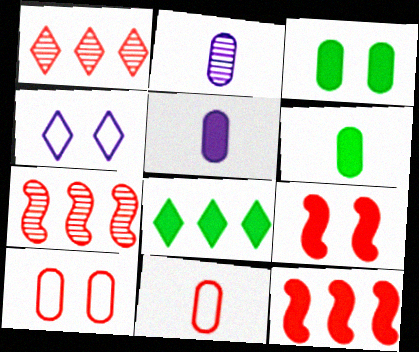[[1, 9, 11], 
[2, 6, 11], 
[4, 6, 7], 
[5, 8, 9]]